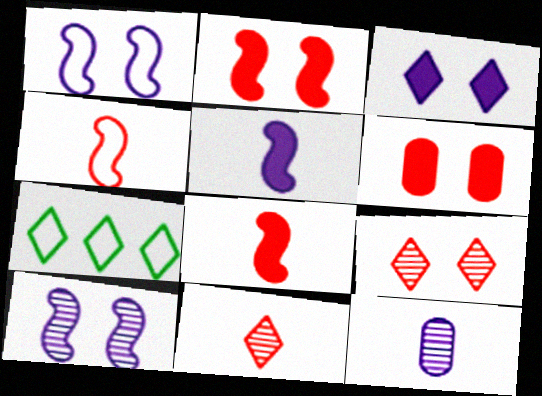[[2, 7, 12], 
[3, 7, 11]]